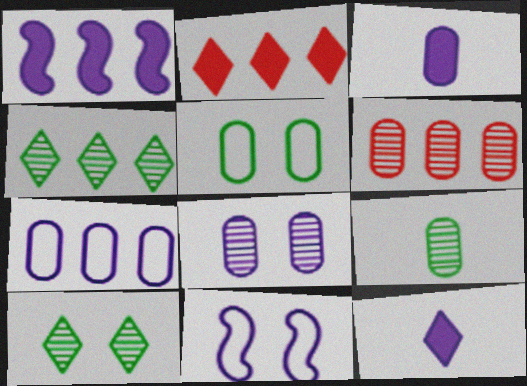[[2, 9, 11], 
[3, 5, 6], 
[3, 7, 8], 
[6, 8, 9]]